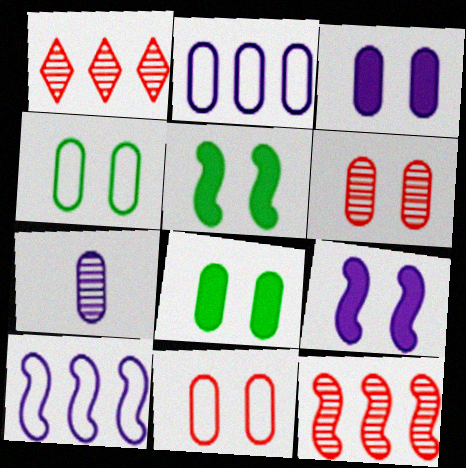[[2, 3, 7], 
[3, 4, 6]]